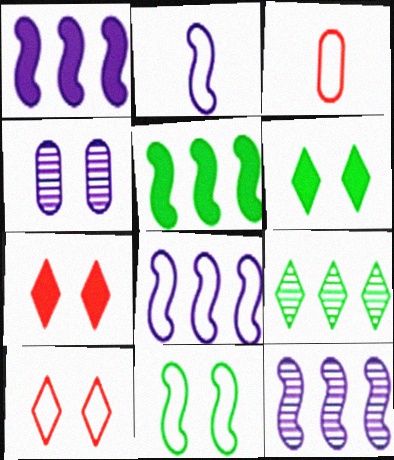[[1, 8, 12], 
[3, 6, 12], 
[4, 7, 11]]